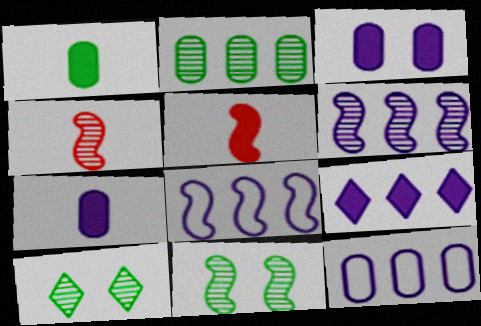[[4, 6, 11], 
[5, 8, 11], 
[5, 10, 12], 
[6, 9, 12]]